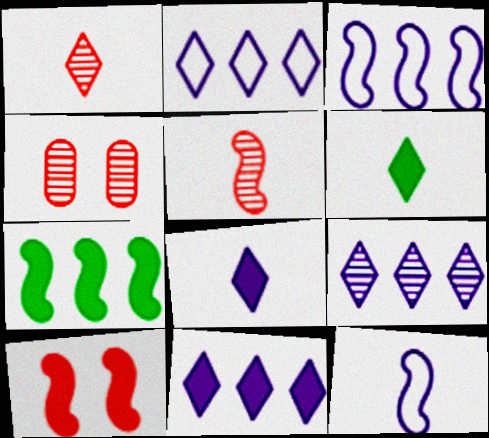[[2, 9, 11], 
[3, 4, 6]]